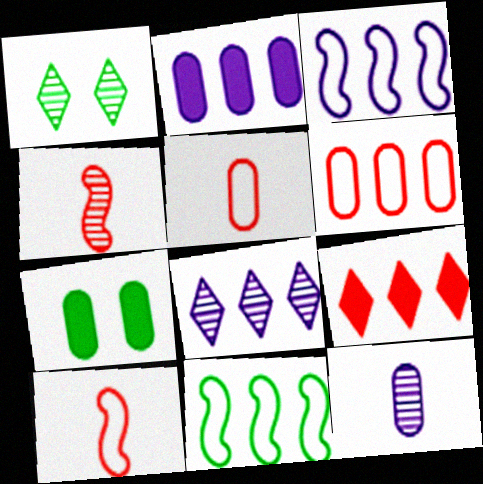[[1, 2, 10], 
[2, 3, 8], 
[6, 7, 12], 
[7, 8, 10]]